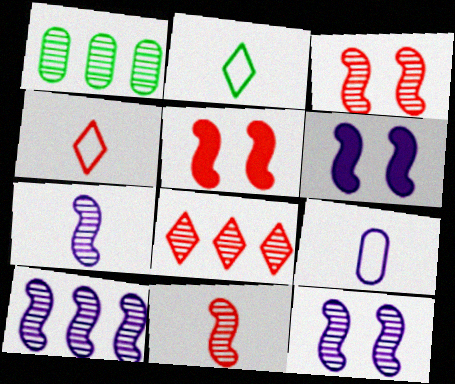[[1, 4, 6], 
[1, 8, 10], 
[7, 10, 12]]